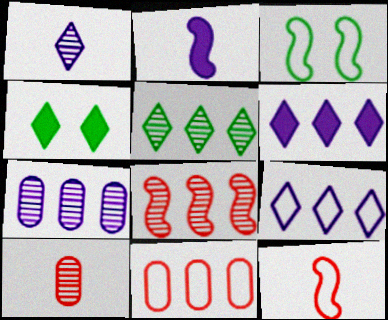[[2, 3, 8], 
[3, 6, 10], 
[4, 7, 12], 
[5, 7, 8]]